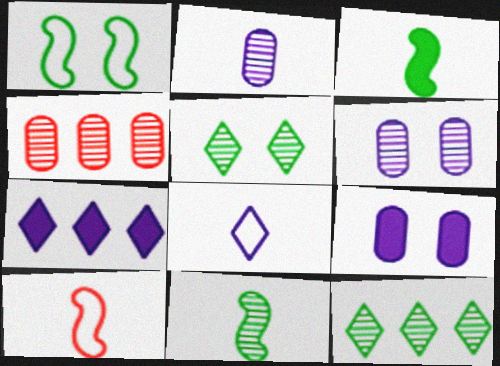[[9, 10, 12]]